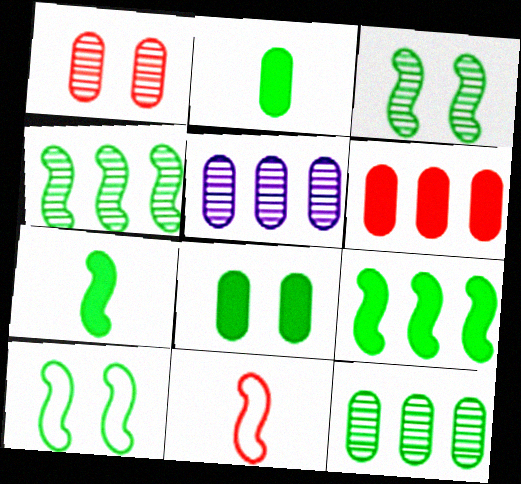[[4, 7, 10]]